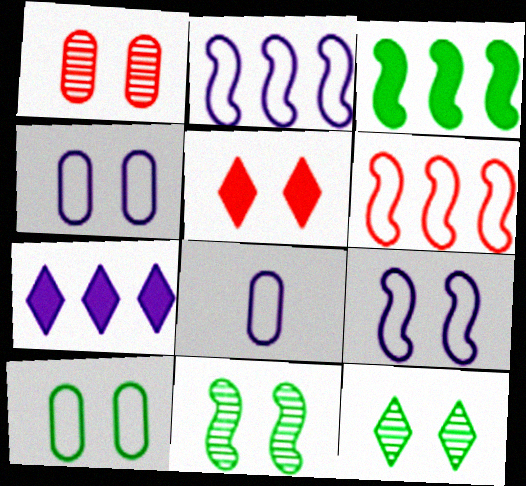[[4, 5, 11]]